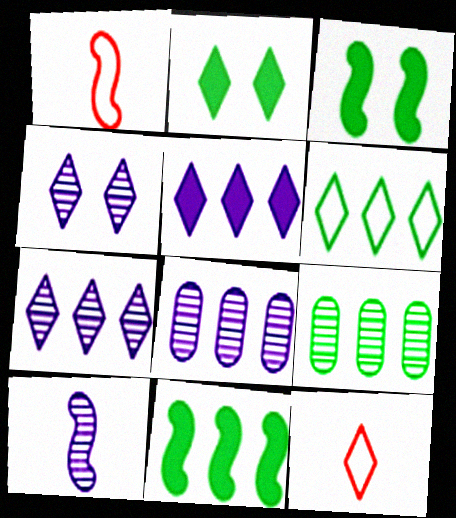[[1, 2, 8], 
[2, 7, 12], 
[3, 8, 12], 
[4, 8, 10], 
[6, 9, 11]]